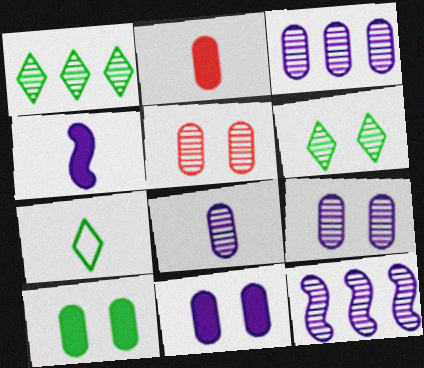[[3, 8, 9]]